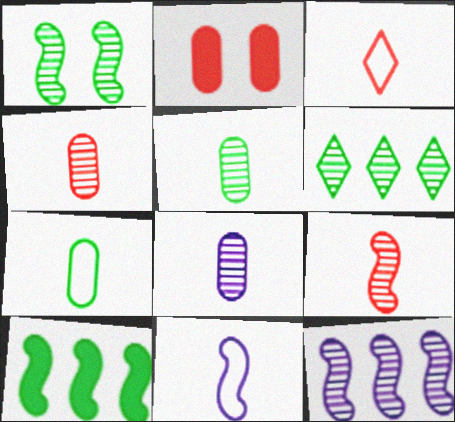[[1, 5, 6], 
[1, 9, 12], 
[2, 6, 11], 
[3, 7, 11], 
[4, 5, 8]]